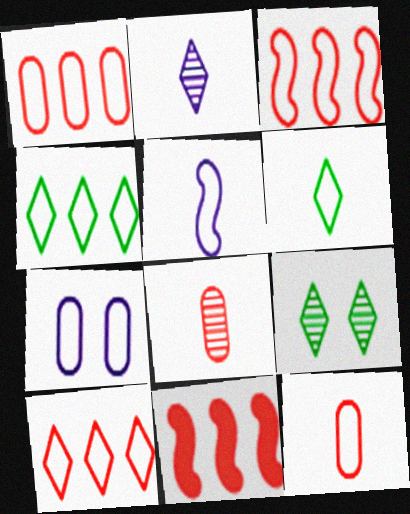[[1, 3, 10], 
[3, 6, 7], 
[5, 6, 12]]